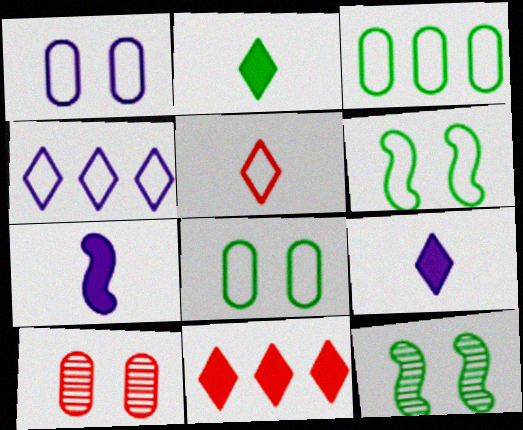[[2, 3, 12]]